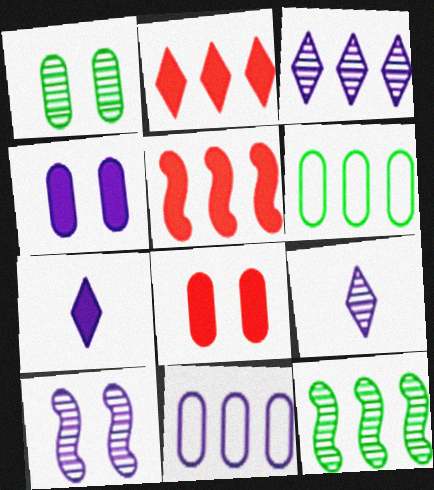[[2, 11, 12], 
[3, 5, 6], 
[7, 10, 11]]